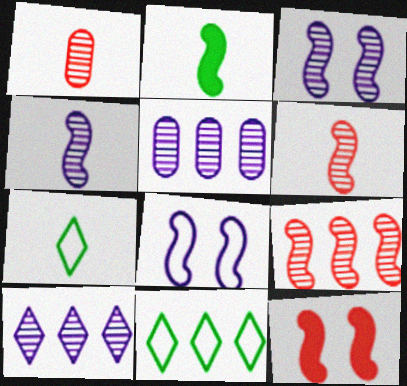[[2, 8, 9], 
[5, 7, 12]]